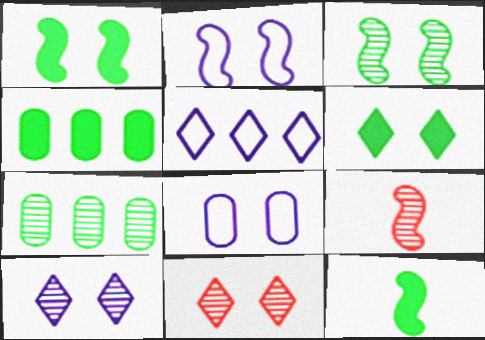[[1, 8, 11], 
[4, 6, 12], 
[7, 9, 10]]